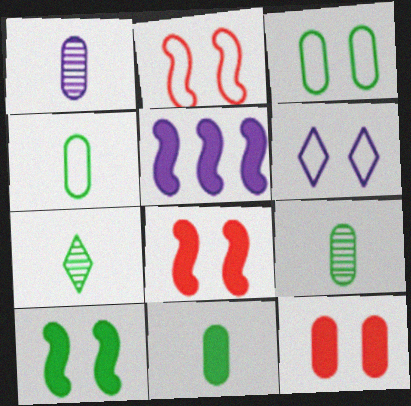[[1, 5, 6], 
[2, 3, 6], 
[4, 9, 11]]